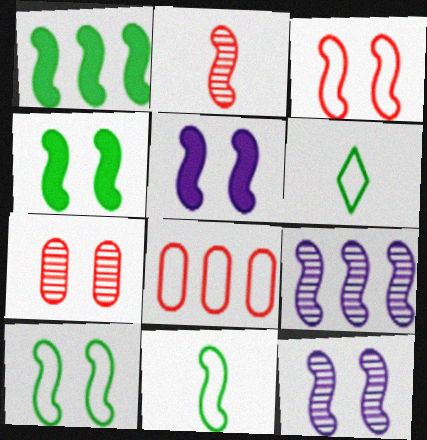[[3, 4, 12]]